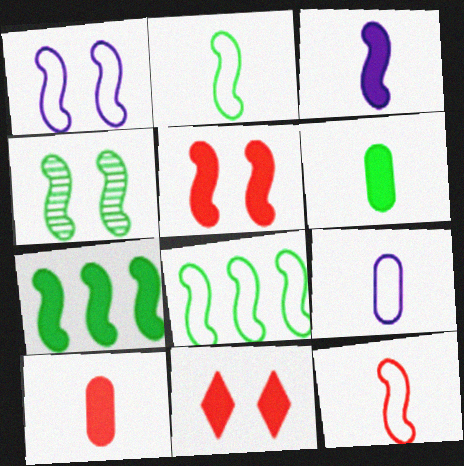[[1, 4, 5], 
[1, 8, 12], 
[2, 4, 7], 
[3, 5, 7]]